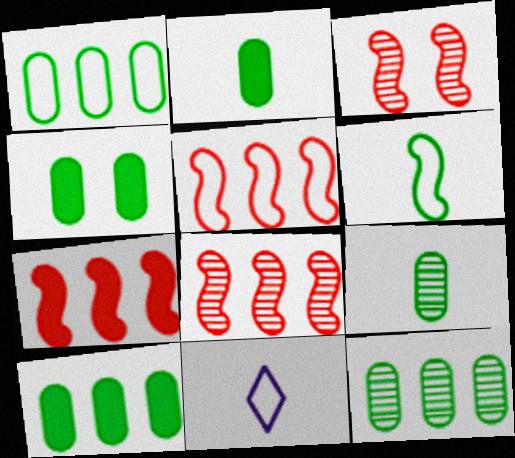[[1, 4, 9], 
[1, 10, 12], 
[2, 4, 10], 
[3, 10, 11], 
[4, 8, 11], 
[5, 7, 8]]